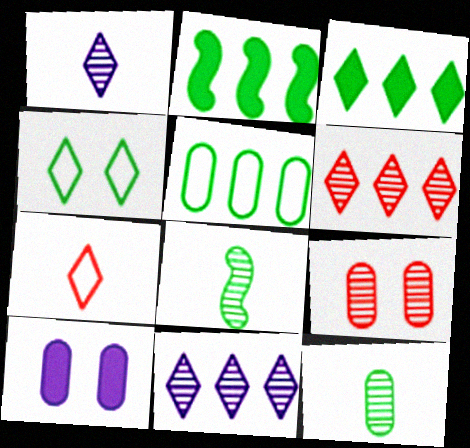[[2, 4, 12], 
[8, 9, 11]]